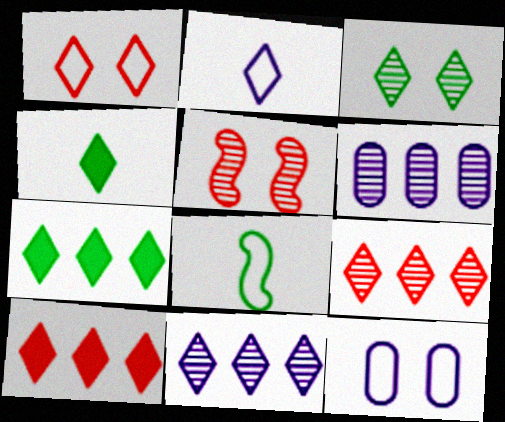[[1, 4, 11], 
[2, 3, 10]]